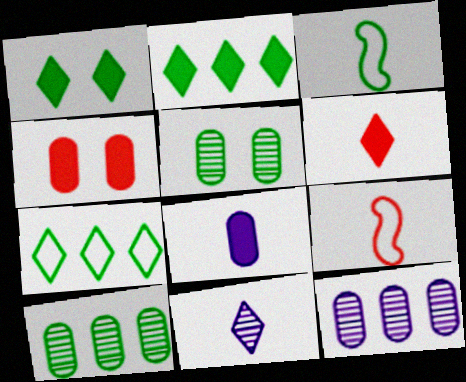[[1, 3, 10], 
[1, 9, 12], 
[2, 3, 5]]